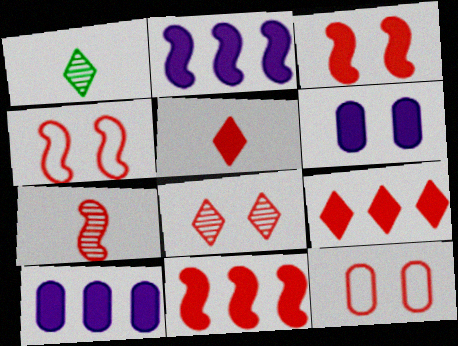[[1, 2, 12], 
[1, 4, 10], 
[3, 8, 12], 
[4, 7, 11], 
[7, 9, 12]]